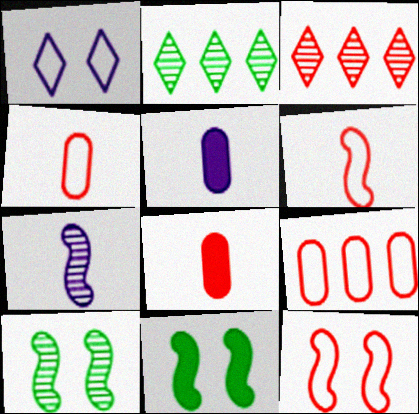[[2, 5, 12], 
[3, 8, 12]]